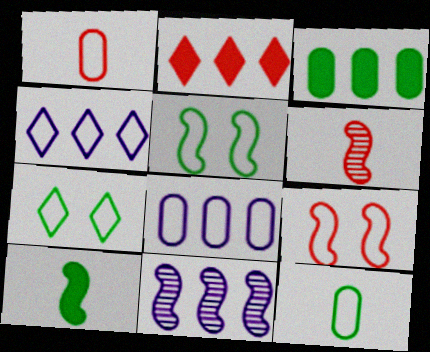[[1, 4, 5], 
[4, 9, 12], 
[9, 10, 11]]